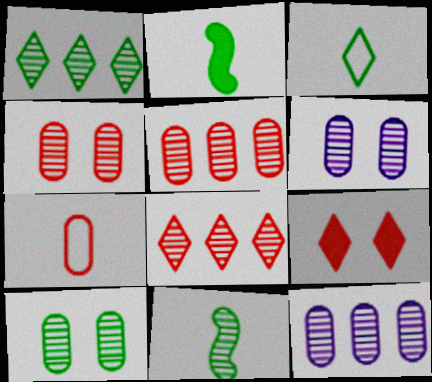[[1, 10, 11], 
[4, 6, 10], 
[6, 8, 11]]